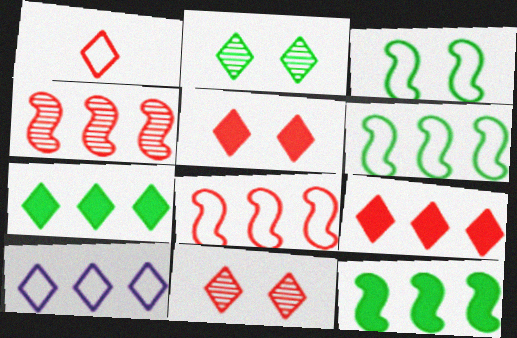[[1, 9, 11]]